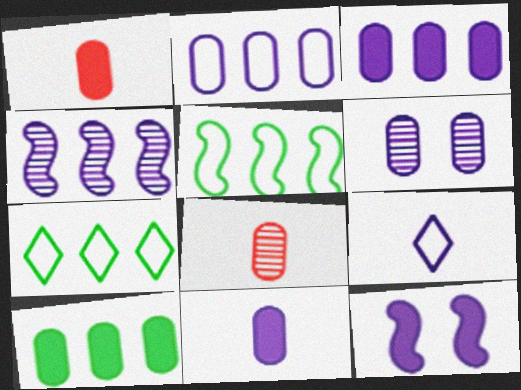[[2, 6, 11], 
[7, 8, 12]]